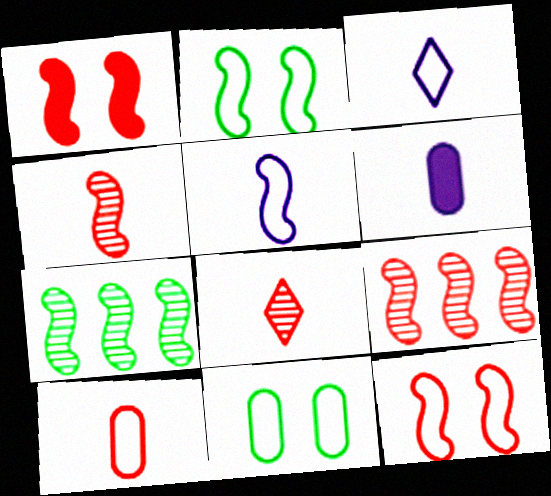[[1, 5, 7]]